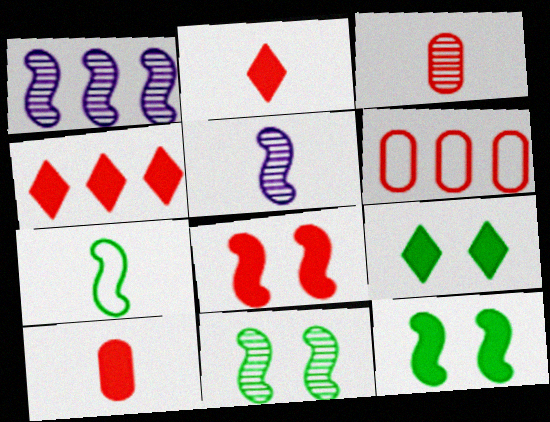[[1, 7, 8], 
[4, 8, 10], 
[5, 6, 9]]